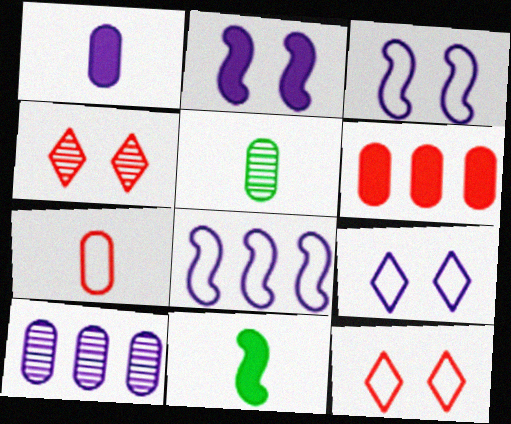[[1, 5, 7], 
[10, 11, 12]]